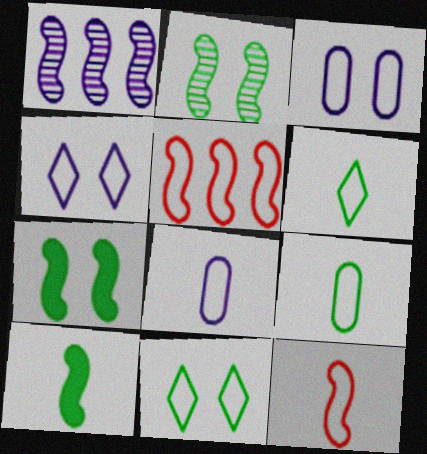[[1, 7, 12], 
[3, 5, 6], 
[4, 5, 9], 
[5, 8, 11], 
[6, 8, 12]]